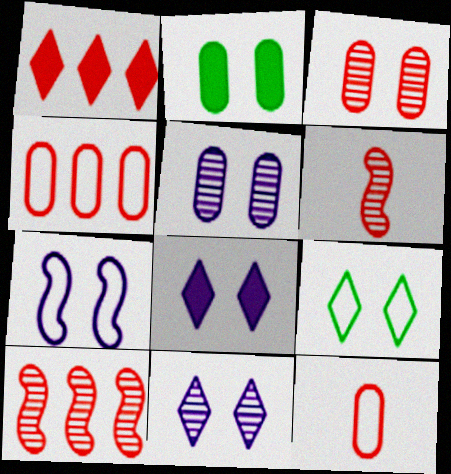[[1, 4, 10], 
[5, 7, 8]]